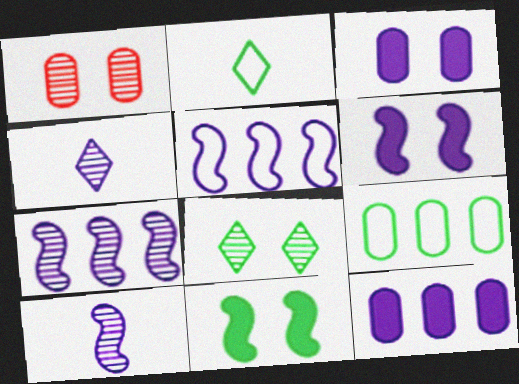[[3, 4, 5], 
[5, 6, 10]]